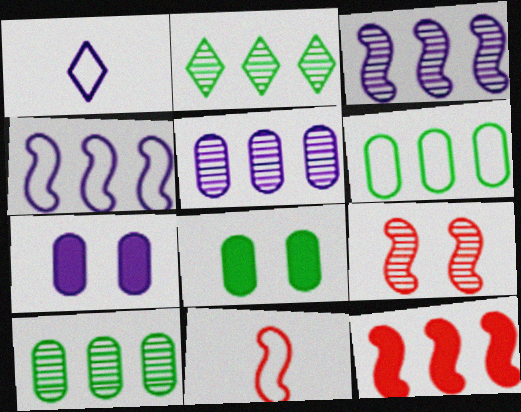[[1, 3, 7], 
[2, 7, 11], 
[9, 11, 12]]